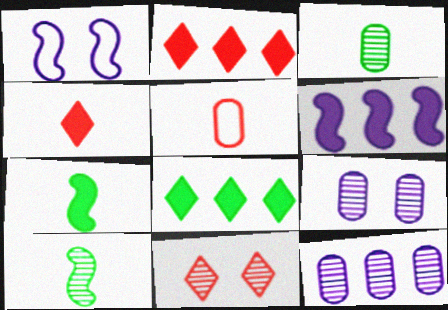[[1, 2, 3], 
[10, 11, 12]]